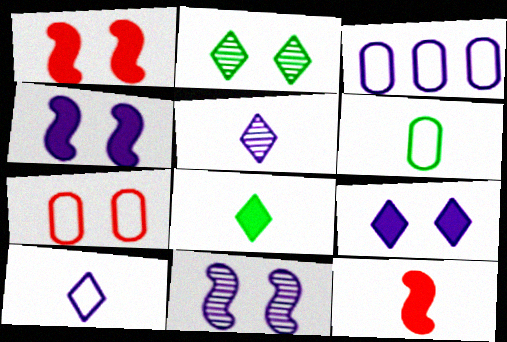[[2, 3, 12], 
[2, 4, 7], 
[3, 4, 5], 
[3, 6, 7], 
[5, 6, 12]]